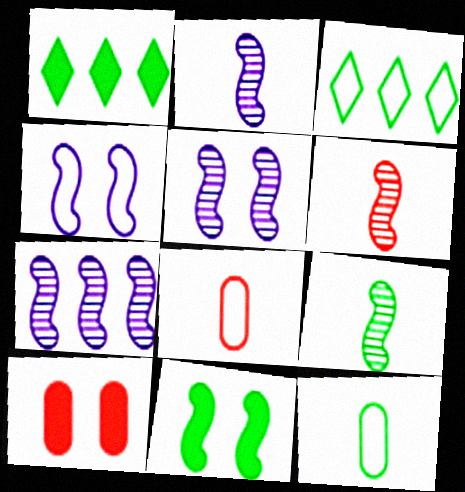[[1, 5, 8], 
[2, 3, 10], 
[2, 5, 7], 
[2, 6, 9], 
[3, 4, 8]]